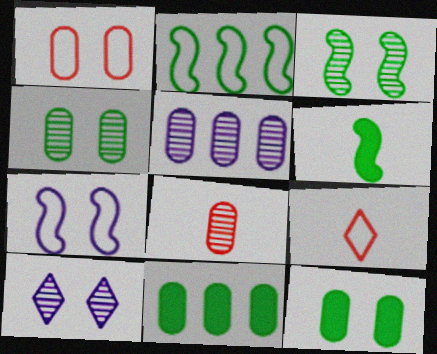[[2, 3, 6], 
[4, 5, 8]]